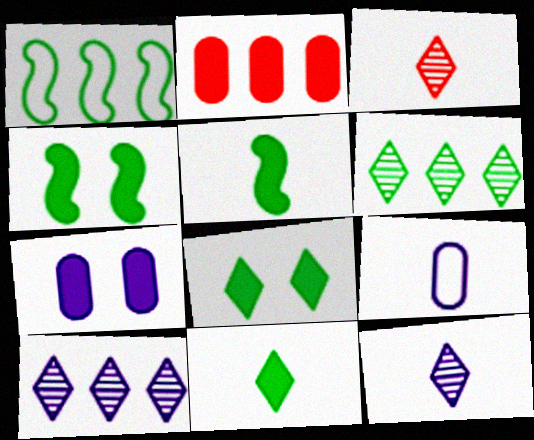[[1, 2, 10], 
[1, 3, 7], 
[3, 5, 9]]